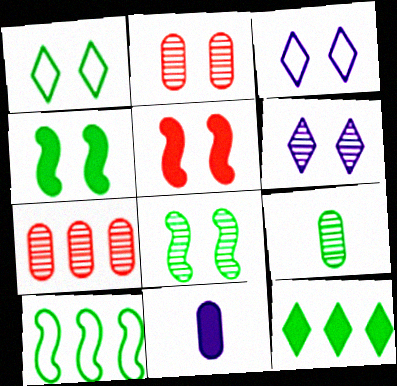[[2, 3, 4], 
[2, 6, 8], 
[5, 11, 12]]